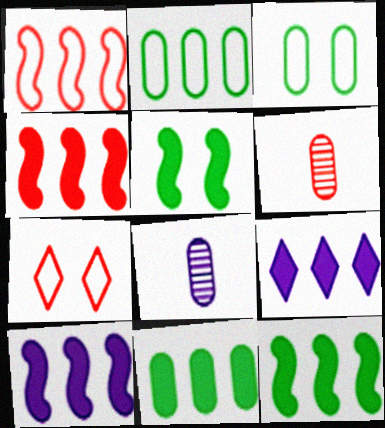[[4, 6, 7], 
[4, 9, 11], 
[4, 10, 12], 
[7, 8, 12]]